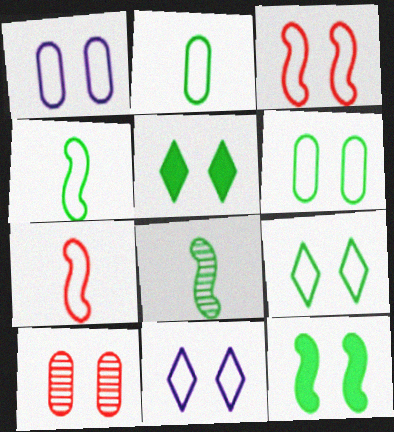[[1, 3, 9], 
[3, 6, 11], 
[10, 11, 12]]